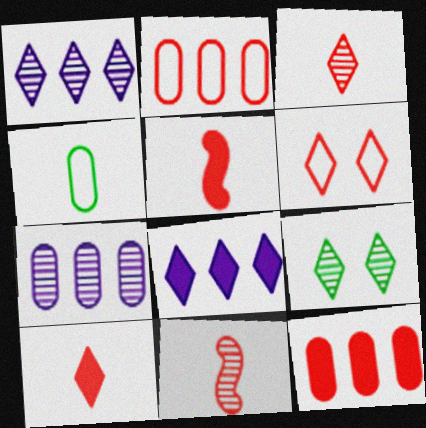[[1, 3, 9], 
[6, 11, 12], 
[7, 9, 11]]